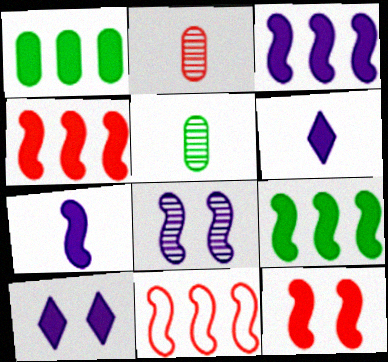[[1, 6, 12], 
[3, 4, 9], 
[5, 10, 11], 
[7, 9, 12]]